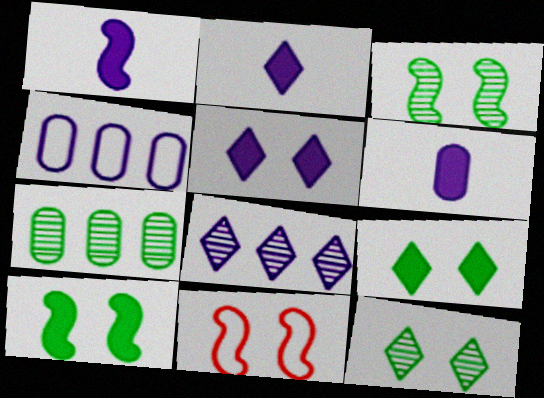[[1, 2, 6], 
[2, 7, 11]]